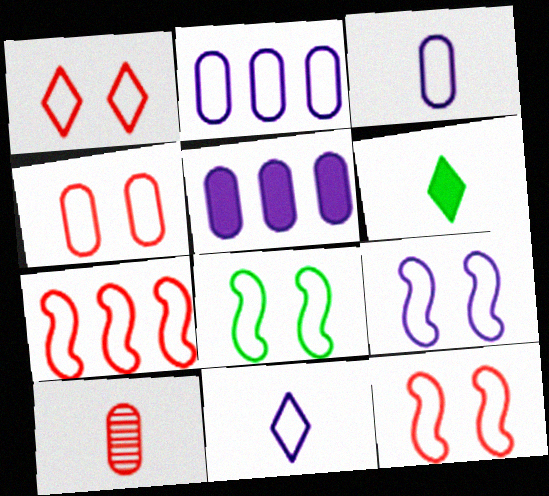[[1, 4, 12], 
[2, 9, 11], 
[8, 9, 12]]